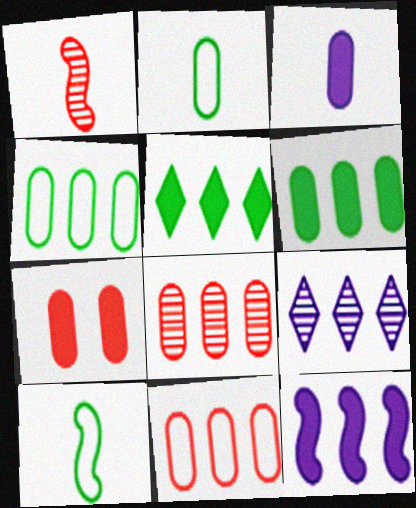[[3, 6, 7], 
[7, 9, 10]]